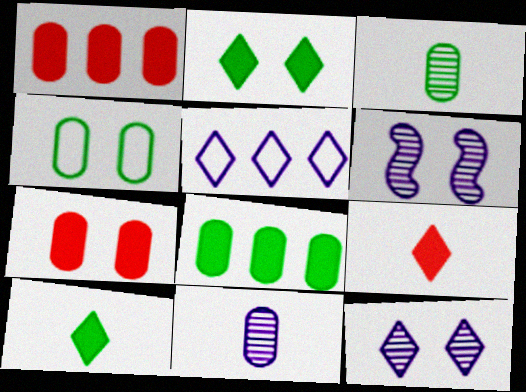[[1, 4, 11], 
[3, 4, 8]]